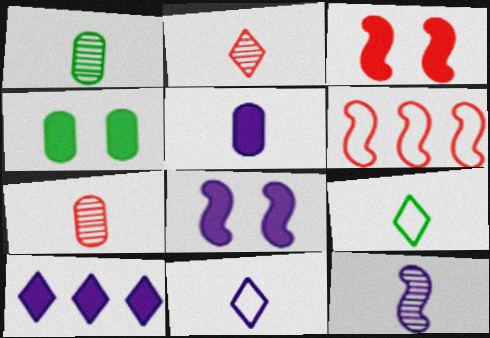[[1, 2, 12], 
[5, 8, 10], 
[5, 11, 12]]